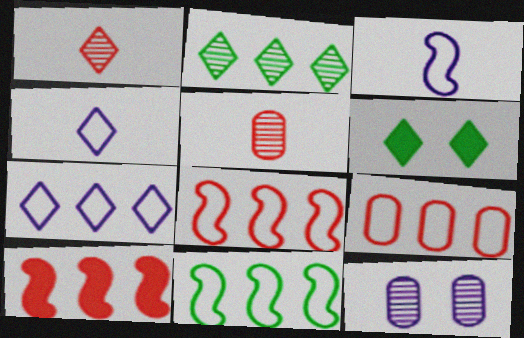[[1, 6, 7], 
[7, 9, 11]]